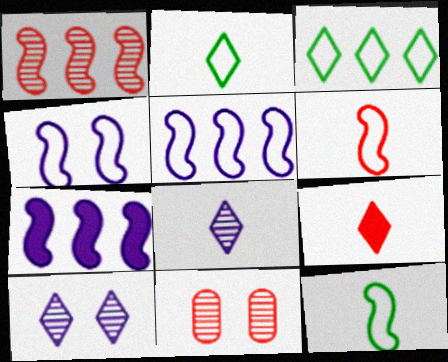[[2, 7, 11], 
[2, 8, 9], 
[3, 9, 10]]